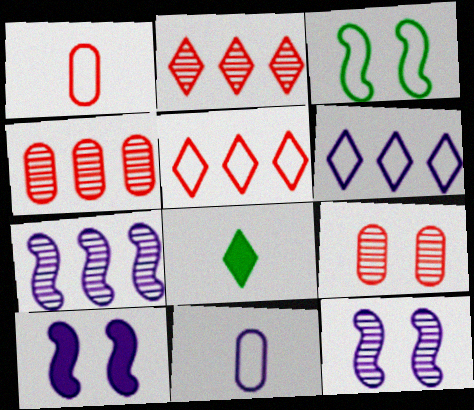[[1, 3, 6], 
[3, 5, 11]]